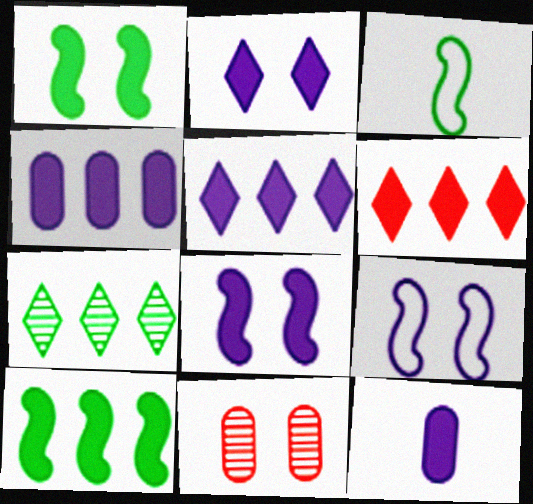[[1, 6, 12], 
[3, 5, 11], 
[4, 6, 10], 
[5, 8, 12]]